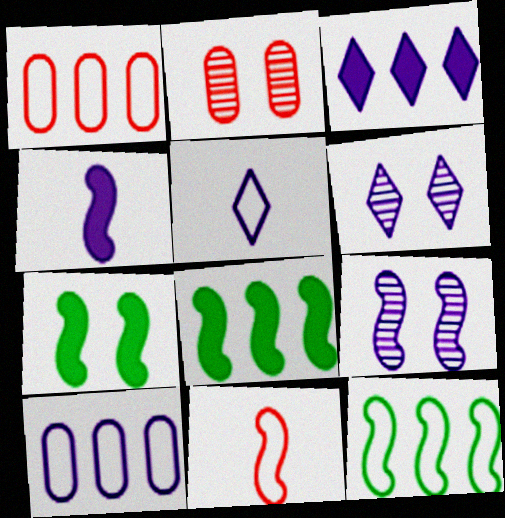[[2, 5, 8], 
[3, 5, 6], 
[4, 6, 10], 
[8, 9, 11]]